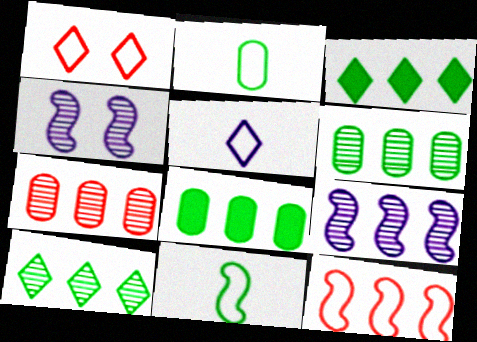[[7, 9, 10]]